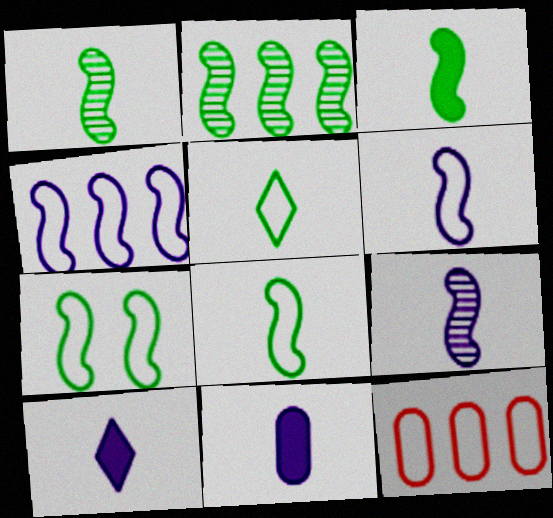[[1, 3, 8], 
[2, 3, 7]]